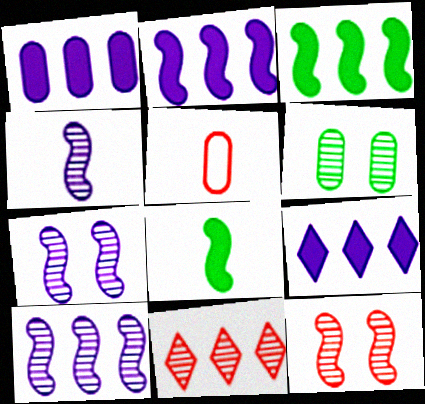[[1, 2, 9], 
[1, 5, 6], 
[4, 6, 11], 
[4, 7, 10]]